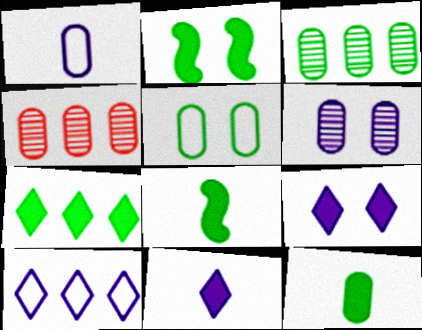[[2, 7, 12], 
[3, 5, 12]]